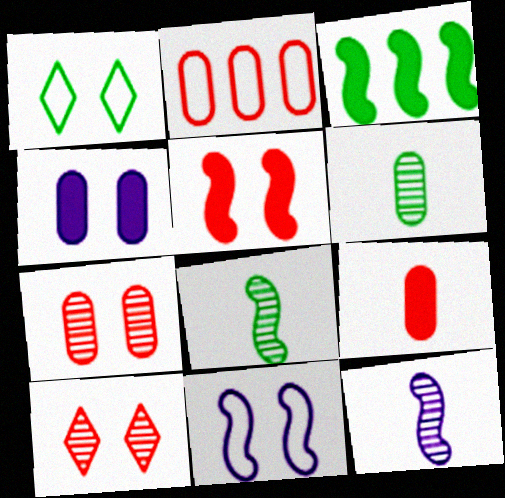[[1, 3, 6], 
[2, 4, 6], 
[2, 7, 9]]